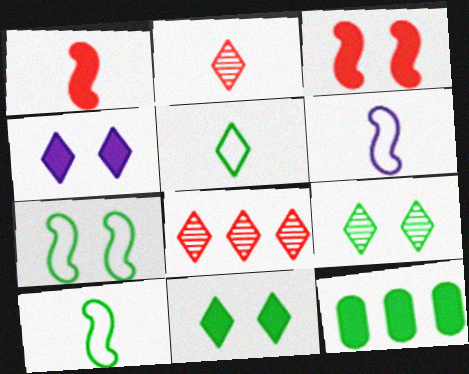[[1, 4, 12], 
[4, 5, 8], 
[9, 10, 12]]